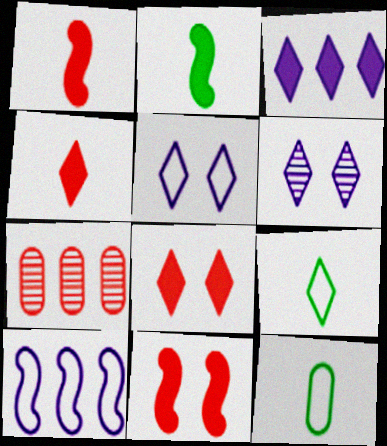[[2, 5, 7]]